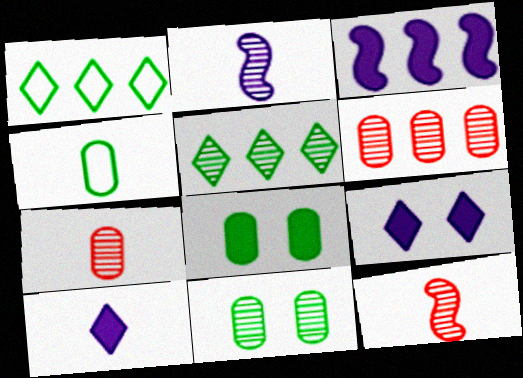[[1, 3, 6], 
[4, 10, 12]]